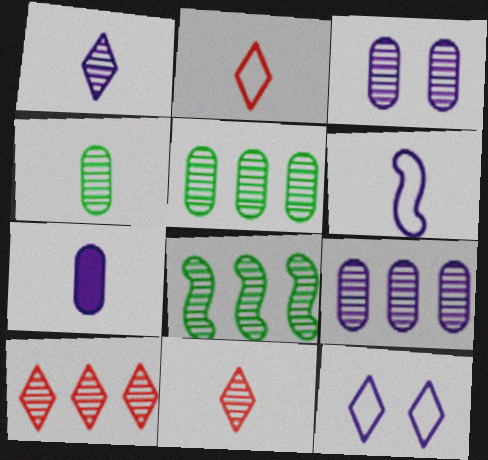[[1, 6, 7], 
[3, 8, 11], 
[8, 9, 10]]